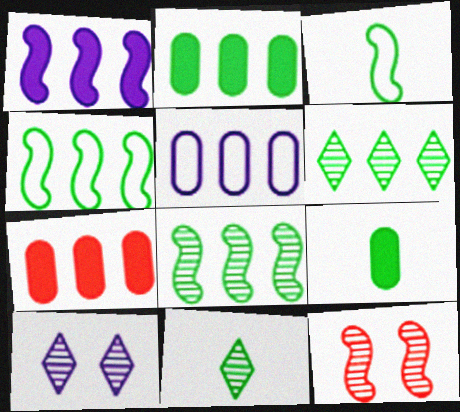[[1, 3, 12], 
[2, 4, 6], 
[3, 7, 10], 
[3, 9, 11]]